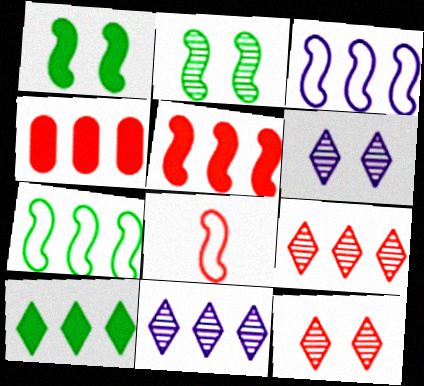[[4, 7, 11], 
[4, 8, 12]]